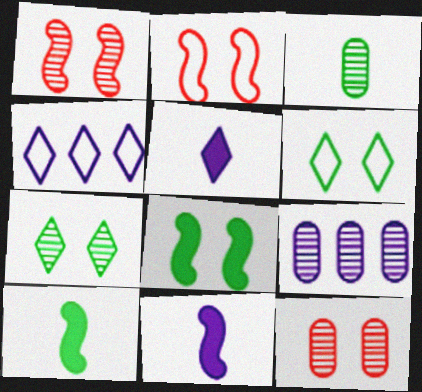[[3, 9, 12], 
[4, 10, 12]]